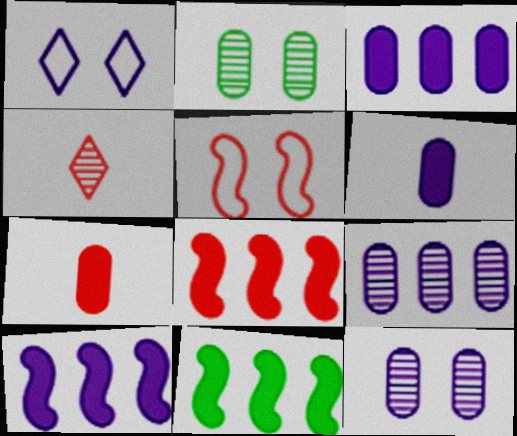[[8, 10, 11]]